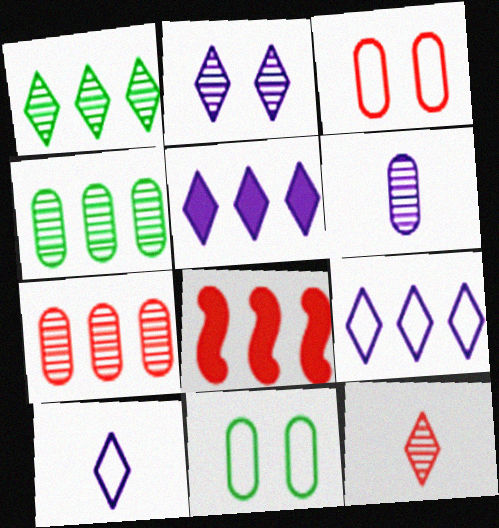[[1, 2, 12], 
[2, 5, 10], 
[3, 8, 12], 
[4, 8, 9]]